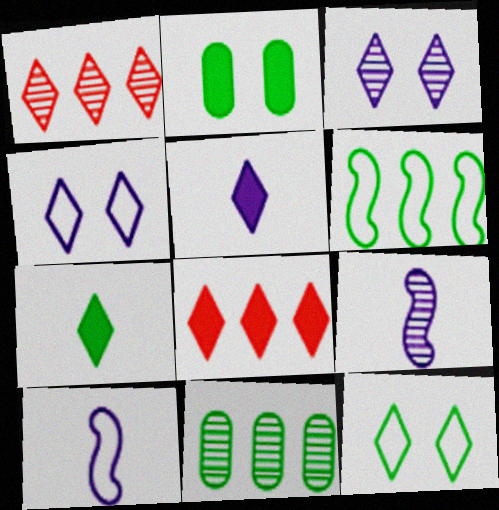[[1, 2, 10], 
[1, 4, 7], 
[1, 5, 12]]